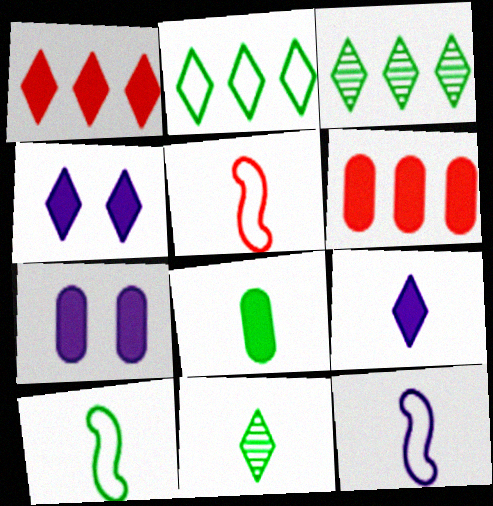[[3, 5, 7], 
[5, 10, 12], 
[6, 7, 8], 
[8, 10, 11]]